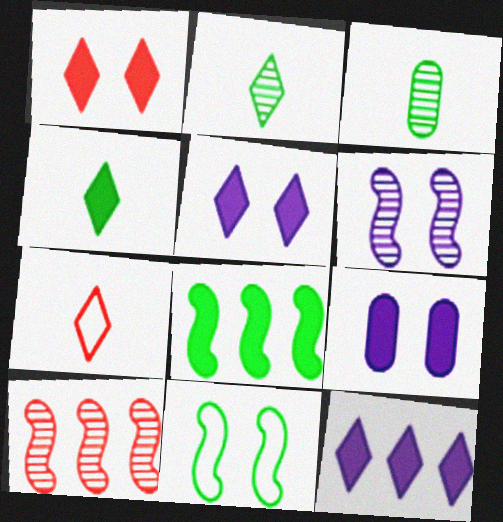[[1, 4, 12]]